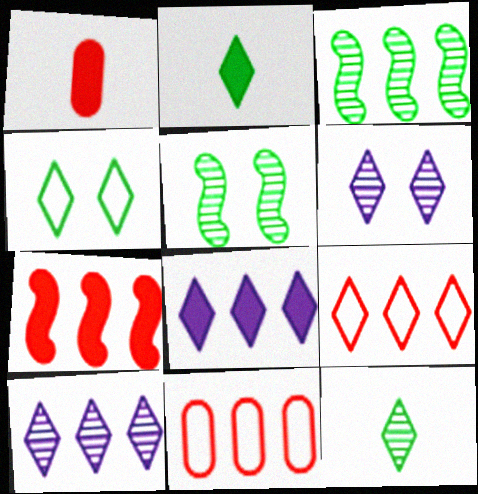[[2, 6, 9], 
[3, 8, 11]]